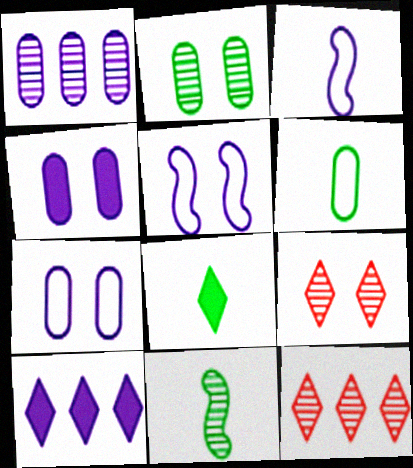[[1, 9, 11], 
[6, 8, 11]]